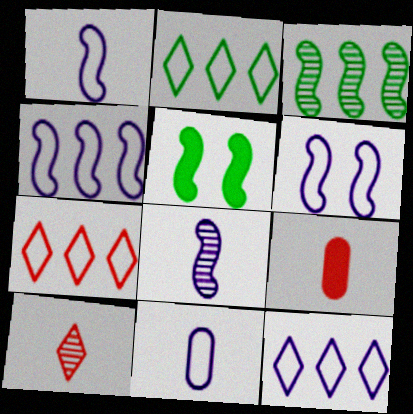[[1, 4, 6], 
[2, 7, 12], 
[6, 11, 12]]